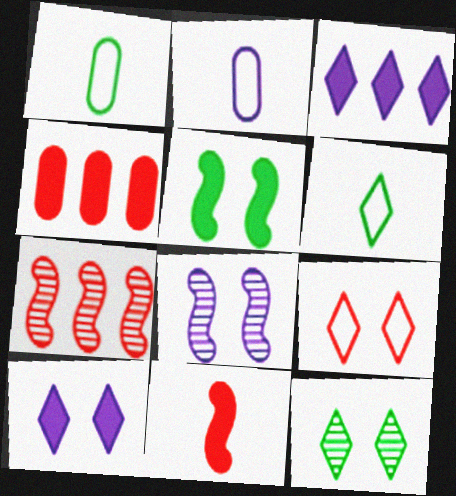[[1, 7, 10], 
[2, 3, 8], 
[4, 6, 8], 
[9, 10, 12]]